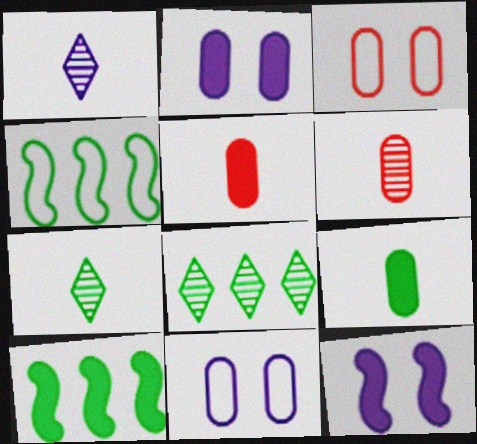[[1, 3, 10]]